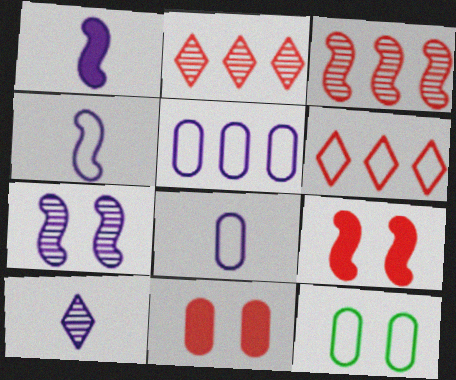[[1, 2, 12], 
[1, 8, 10], 
[4, 6, 12]]